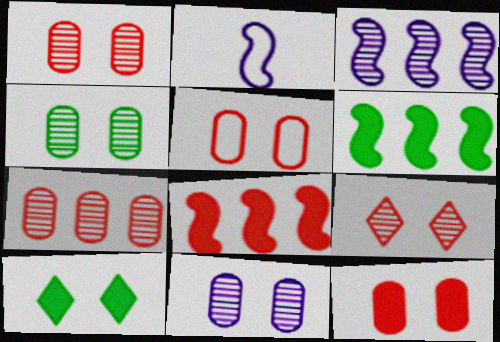[[1, 4, 11], 
[1, 5, 12], 
[2, 7, 10]]